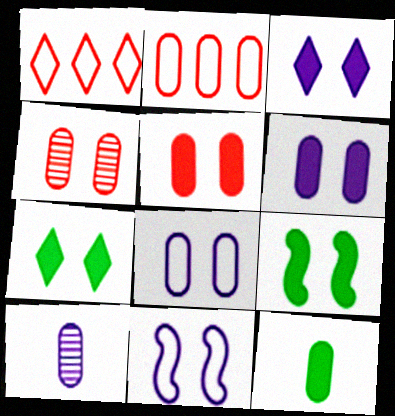[[1, 9, 10], 
[3, 5, 9], 
[4, 7, 11]]